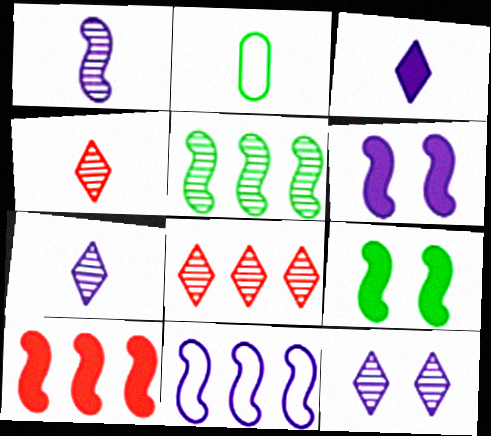[[1, 6, 11], 
[2, 6, 8], 
[2, 10, 12], 
[5, 10, 11]]